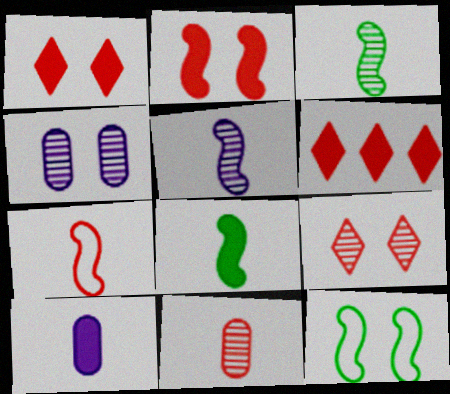[[1, 4, 12], 
[5, 7, 8]]